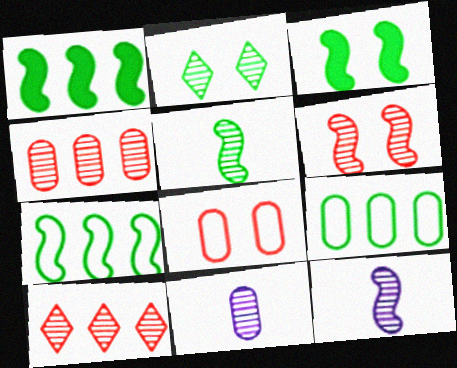[[2, 4, 12], 
[3, 5, 7]]